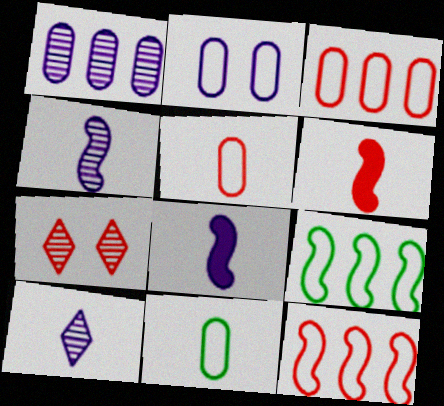[[2, 3, 11], 
[3, 6, 7], 
[6, 10, 11]]